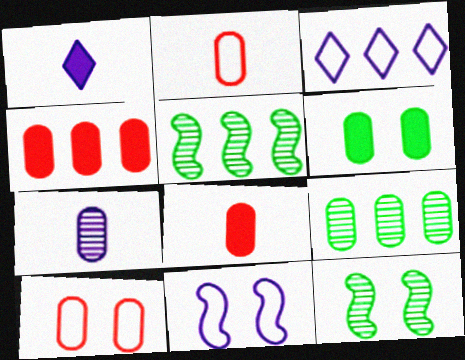[[1, 5, 10], 
[3, 4, 5], 
[3, 8, 12]]